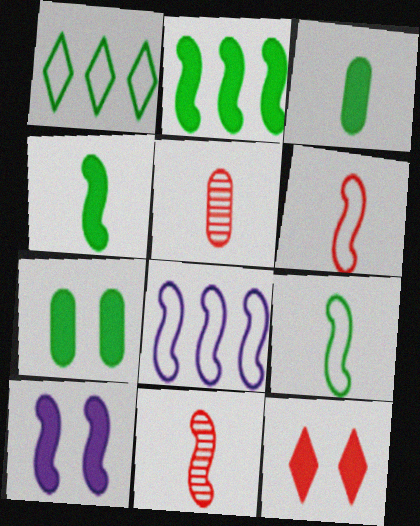[[1, 5, 10], 
[7, 10, 12]]